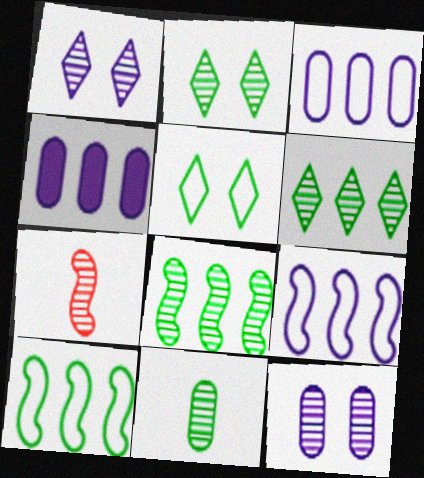[[2, 8, 11], 
[4, 5, 7], 
[6, 7, 12]]